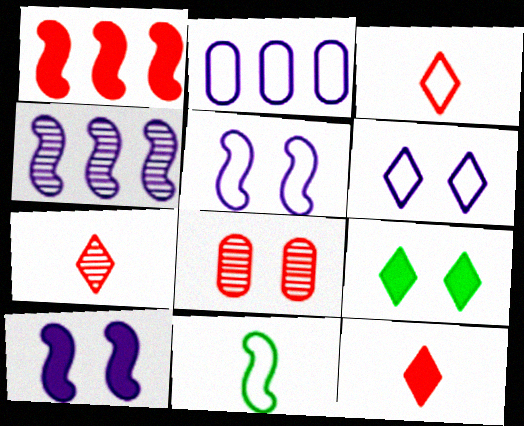[[1, 3, 8], 
[3, 7, 12], 
[5, 8, 9]]